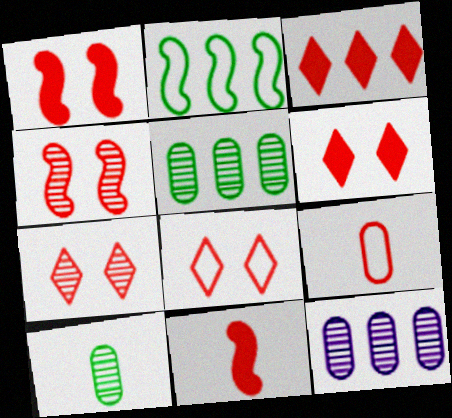[[2, 3, 12], 
[3, 4, 9], 
[6, 7, 8]]